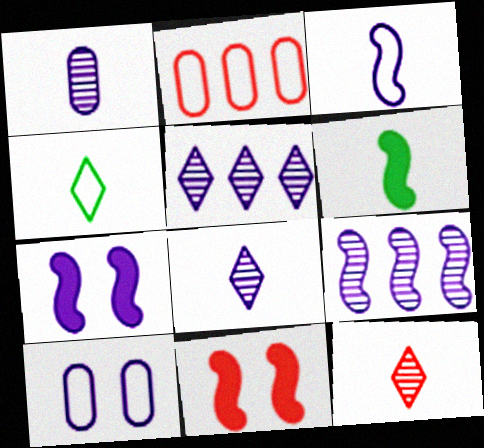[[2, 11, 12], 
[3, 7, 9]]